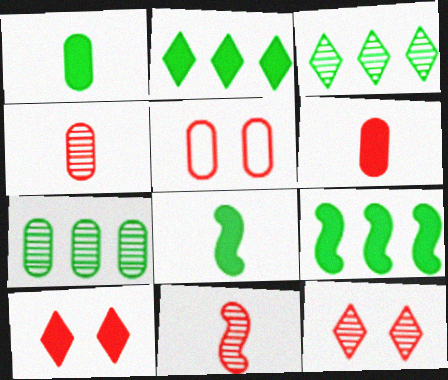[]